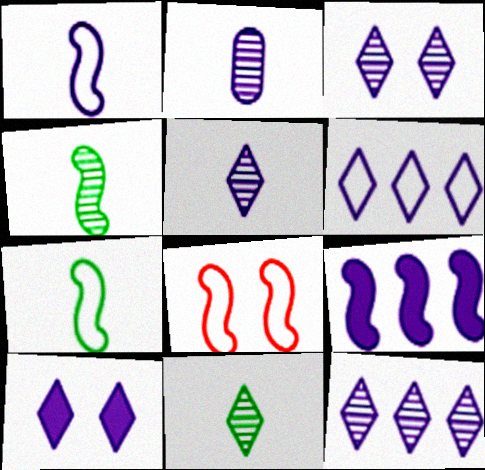[[3, 5, 12], 
[4, 8, 9], 
[5, 6, 10]]